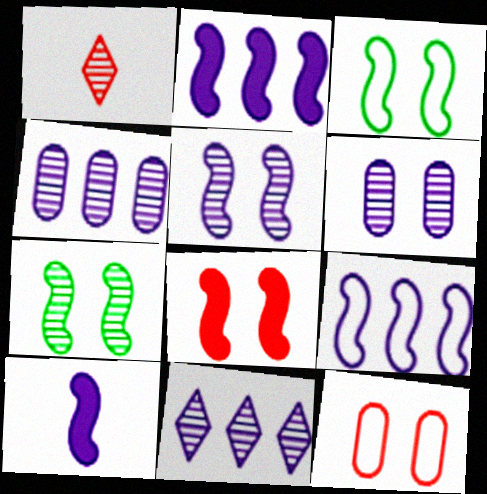[[1, 4, 7], 
[3, 5, 8], 
[5, 9, 10]]